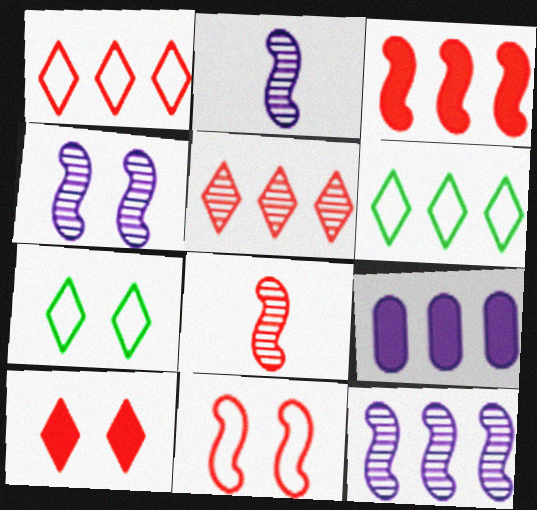[[2, 4, 12], 
[3, 8, 11], 
[7, 8, 9]]